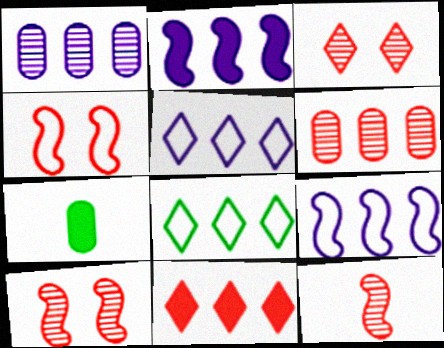[[1, 2, 5], 
[2, 6, 8], 
[3, 6, 12], 
[3, 7, 9], 
[5, 7, 10]]